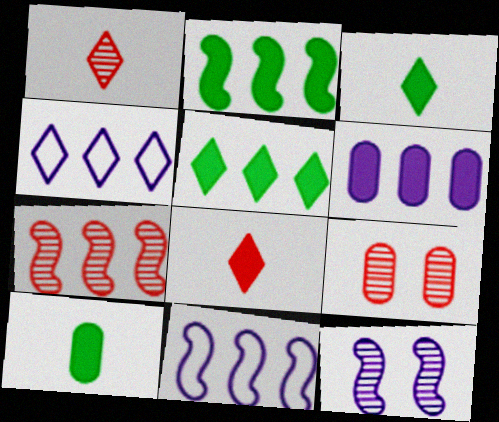[[1, 7, 9], 
[2, 7, 11], 
[3, 9, 11]]